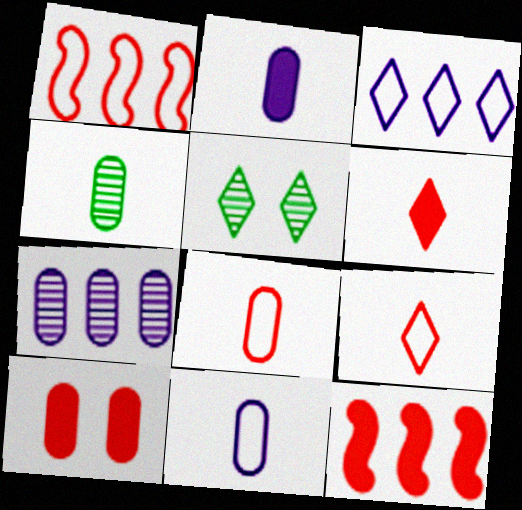[[1, 2, 5], 
[2, 4, 8], 
[3, 5, 6], 
[5, 11, 12], 
[6, 10, 12]]